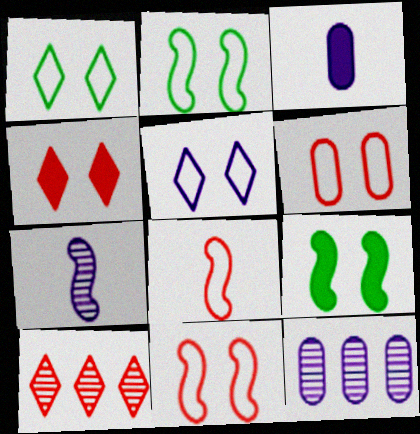[[2, 3, 10], 
[2, 5, 6]]